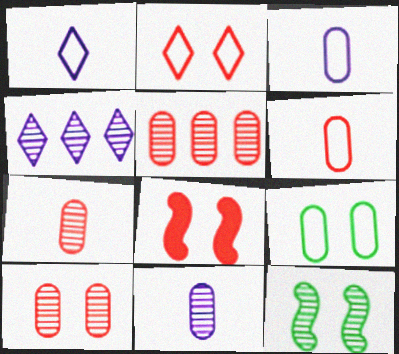[[2, 8, 10], 
[4, 7, 12], 
[5, 7, 10]]